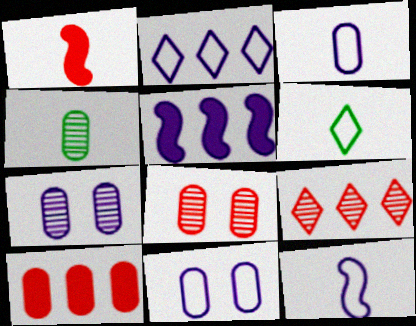[[2, 11, 12], 
[4, 10, 11], 
[5, 6, 8]]